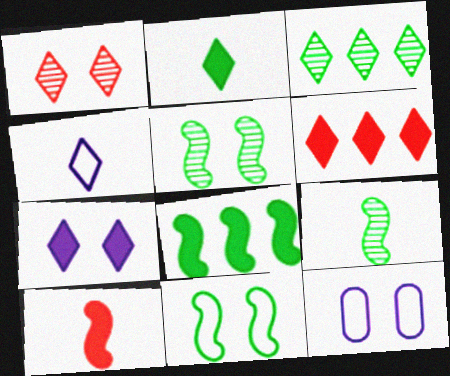[[2, 6, 7], 
[3, 10, 12], 
[6, 9, 12], 
[8, 9, 11]]